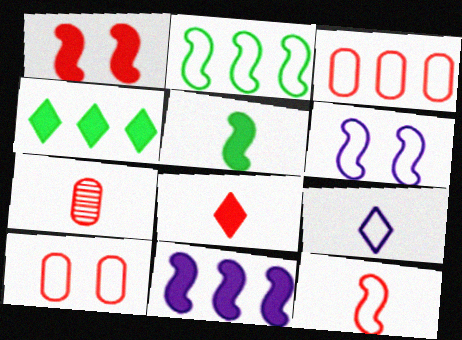[[1, 5, 11], 
[2, 6, 12], 
[2, 9, 10], 
[4, 6, 7], 
[5, 7, 9], 
[7, 8, 12]]